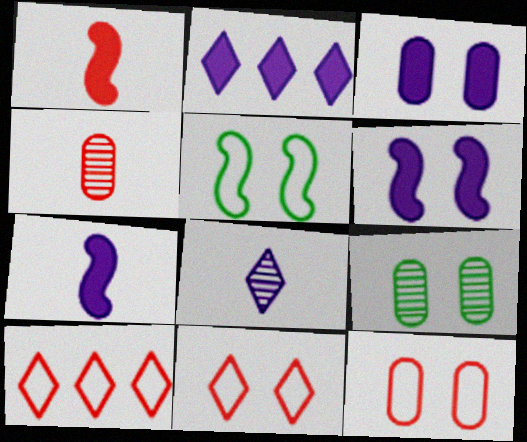[[2, 3, 7], 
[2, 4, 5], 
[3, 9, 12], 
[6, 9, 11], 
[7, 9, 10]]